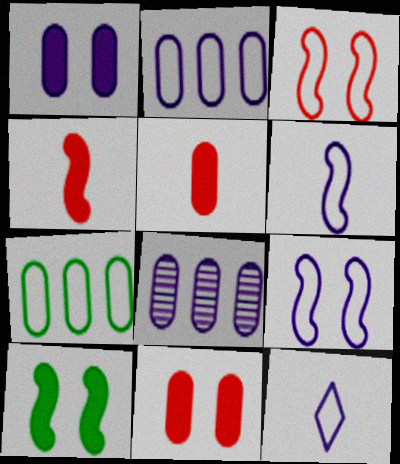[[2, 9, 12], 
[3, 7, 12]]